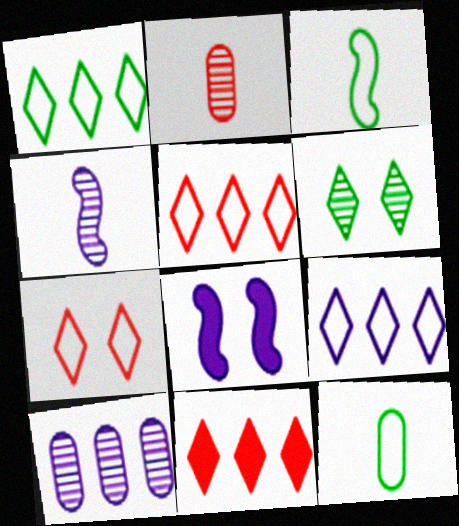[[1, 2, 8], 
[1, 5, 9]]